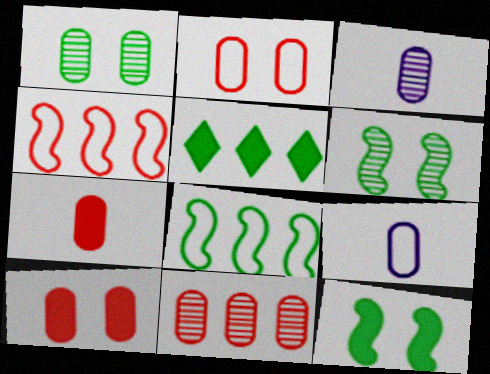[[1, 3, 11], 
[2, 7, 11]]